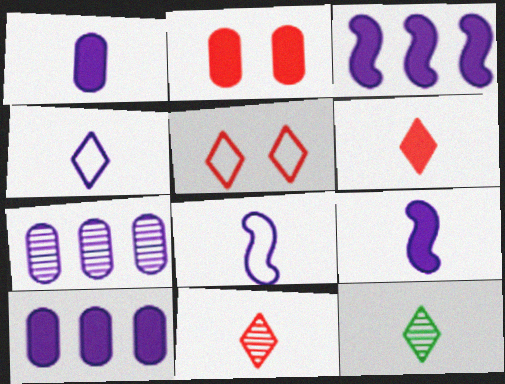[[4, 6, 12]]